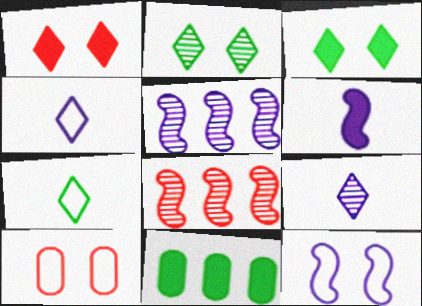[[1, 6, 11], 
[5, 6, 12]]